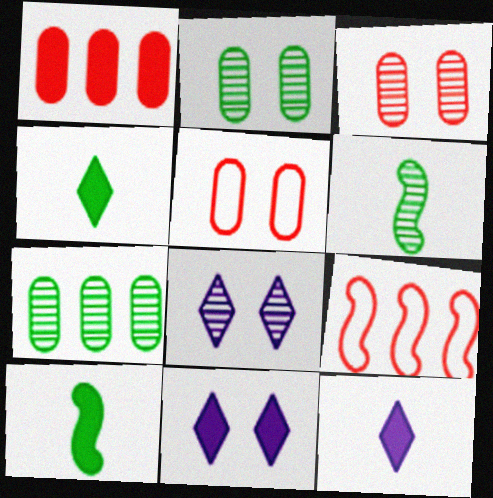[[1, 10, 11], 
[2, 9, 12]]